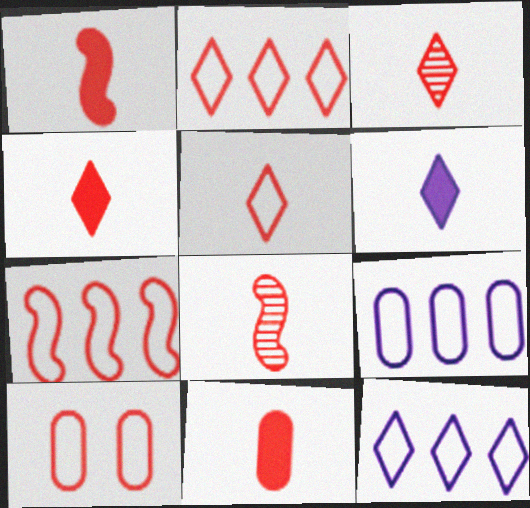[[1, 4, 11], 
[3, 4, 5], 
[5, 7, 10], 
[5, 8, 11]]